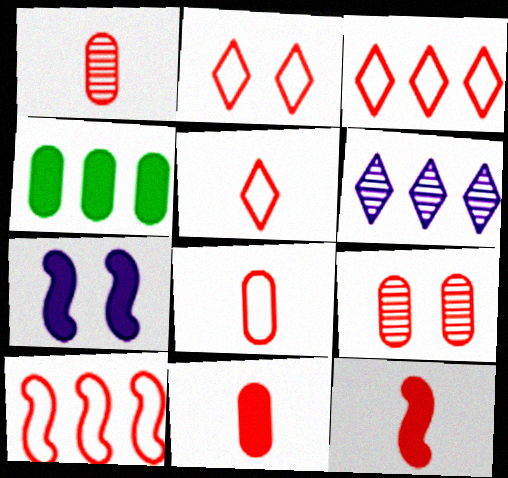[[1, 5, 12], 
[1, 8, 11], 
[2, 3, 5], 
[2, 8, 10], 
[3, 9, 12], 
[4, 6, 10]]